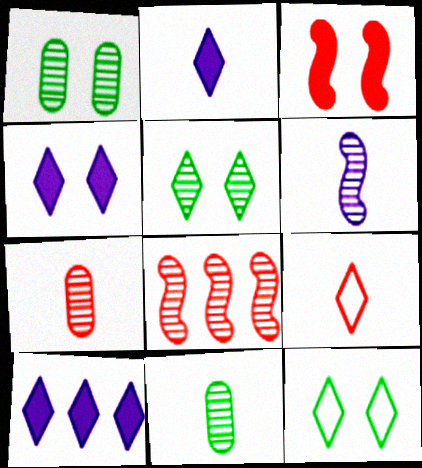[[2, 4, 10], 
[5, 9, 10]]